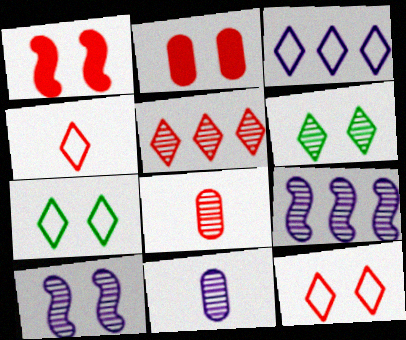[[2, 7, 10], 
[3, 4, 7], 
[6, 8, 9]]